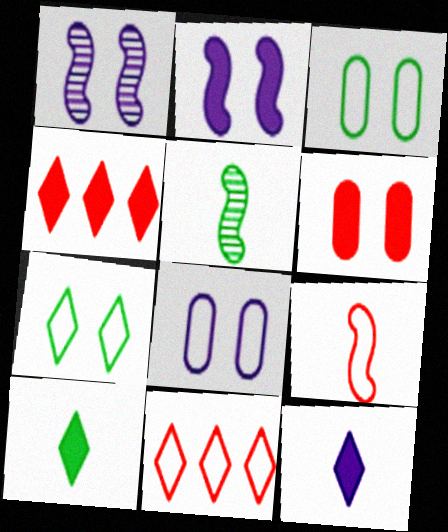[[1, 6, 7], 
[4, 5, 8]]